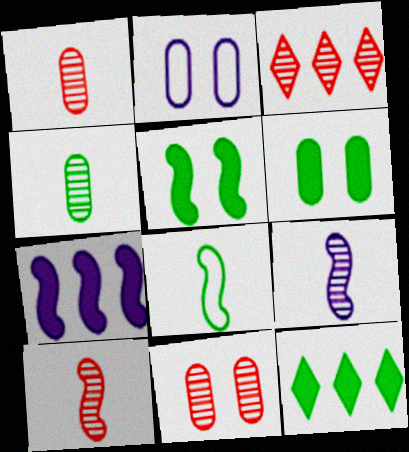[[2, 6, 11], 
[2, 10, 12], 
[3, 10, 11]]